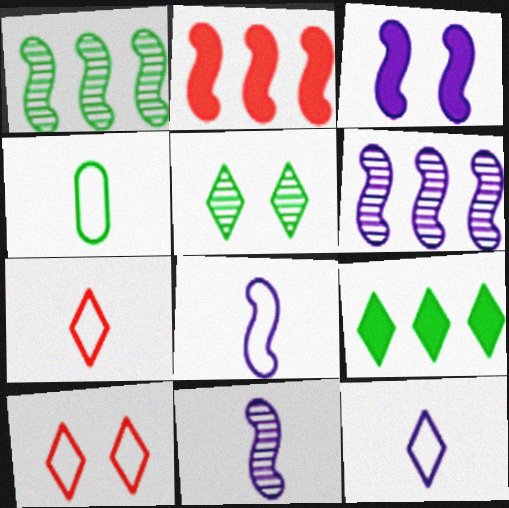[[3, 6, 8], 
[4, 7, 8]]